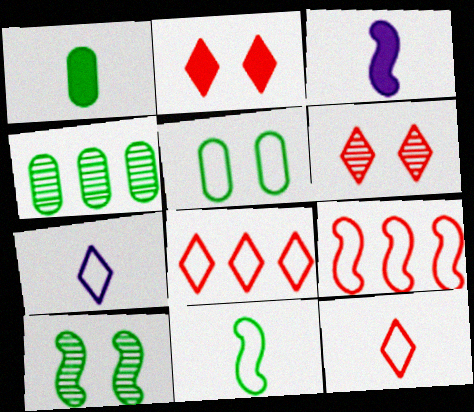[[1, 4, 5], 
[3, 9, 10], 
[5, 7, 9]]